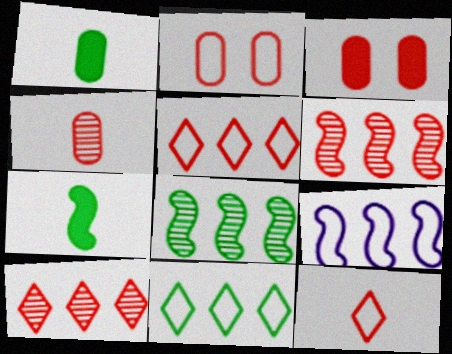[[3, 6, 12]]